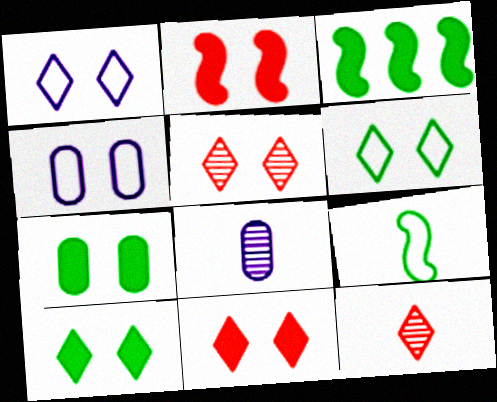[[1, 5, 10], 
[3, 4, 12]]